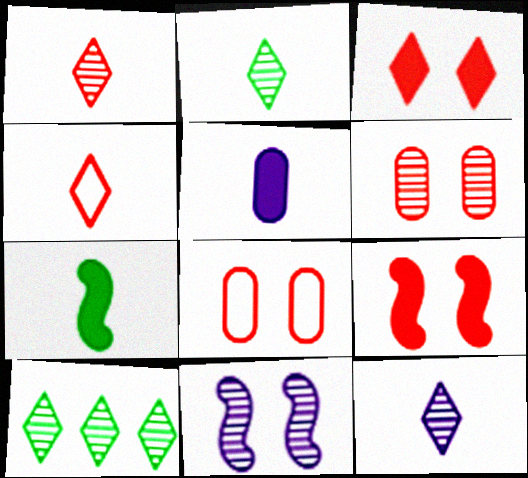[[1, 2, 12]]